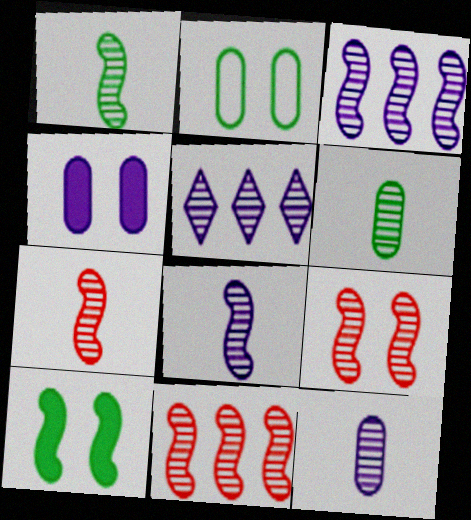[[1, 3, 9], 
[1, 7, 8], 
[5, 6, 9], 
[7, 9, 11]]